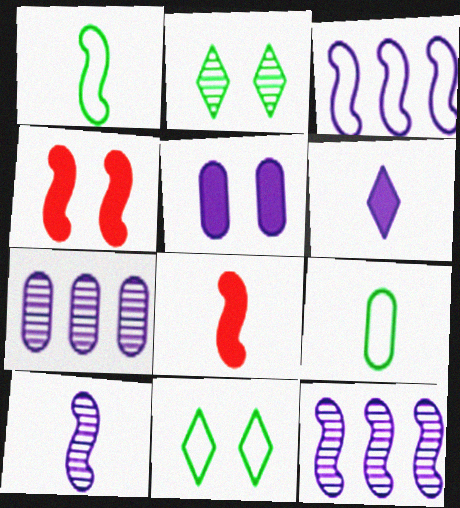[[1, 4, 12], 
[1, 8, 10], 
[7, 8, 11]]